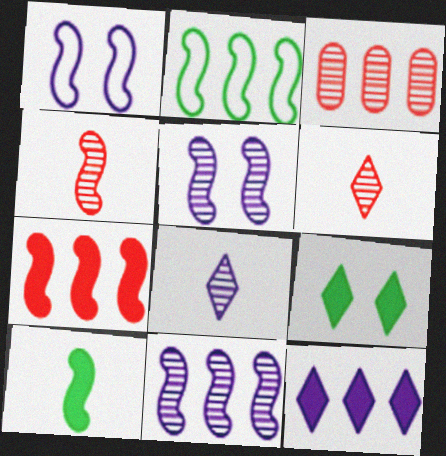[[2, 3, 12], 
[2, 7, 11]]